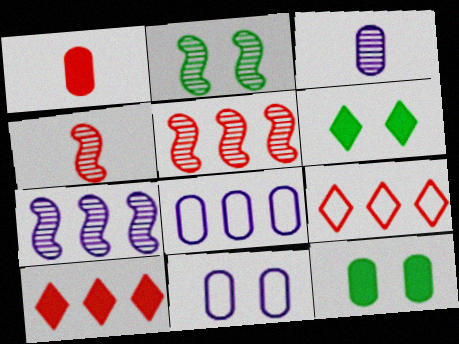[[2, 4, 7], 
[4, 6, 8]]